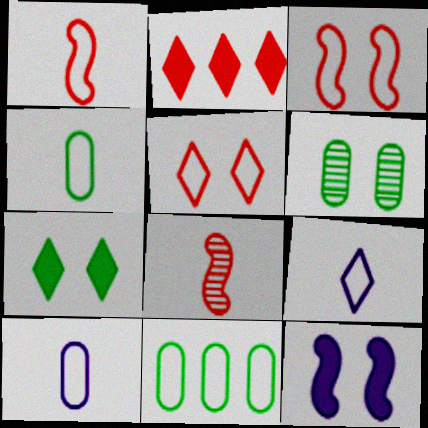[[1, 4, 9], 
[3, 9, 11], 
[5, 6, 12]]